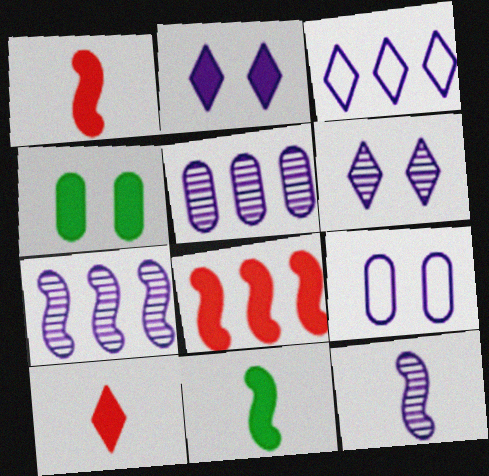[[5, 6, 12]]